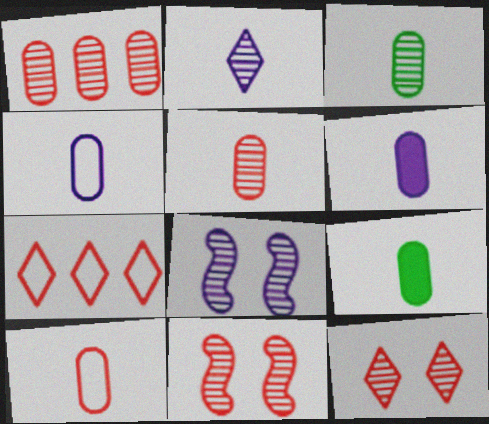[[3, 6, 10], 
[4, 5, 9], 
[7, 8, 9]]